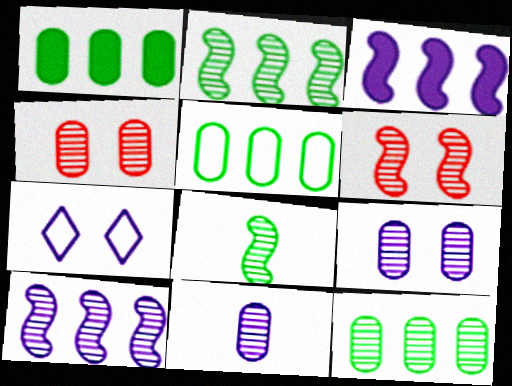[[1, 5, 12], 
[3, 7, 11], 
[4, 11, 12], 
[6, 8, 10]]